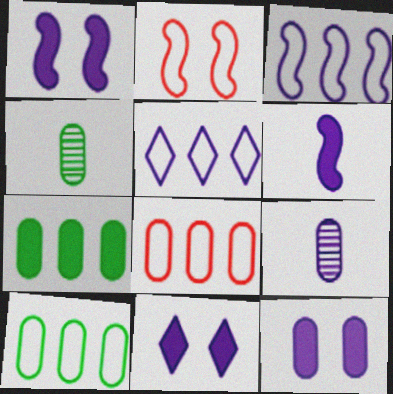[[1, 5, 9], 
[1, 11, 12], 
[3, 9, 11], 
[4, 8, 12]]